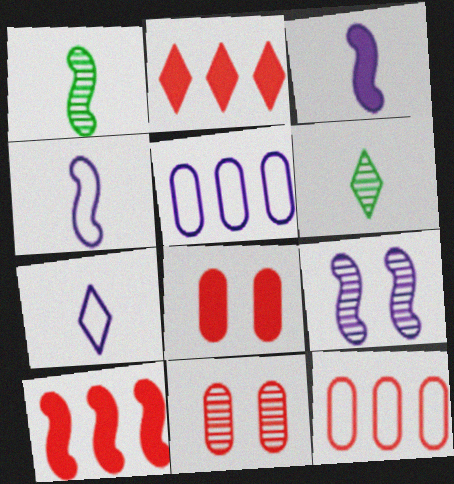[]